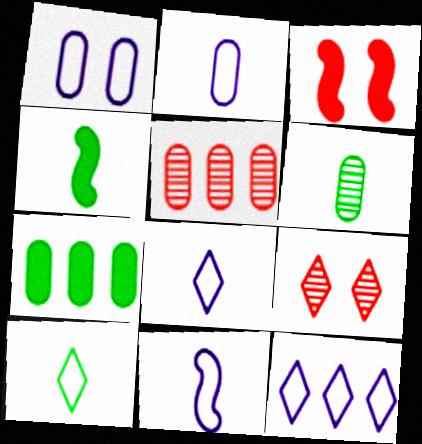[[1, 11, 12], 
[2, 8, 11], 
[3, 6, 12], 
[4, 6, 10], 
[7, 9, 11]]